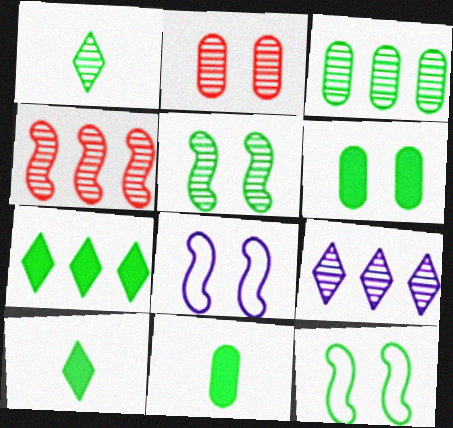[[1, 3, 5], 
[3, 4, 9], 
[3, 10, 12]]